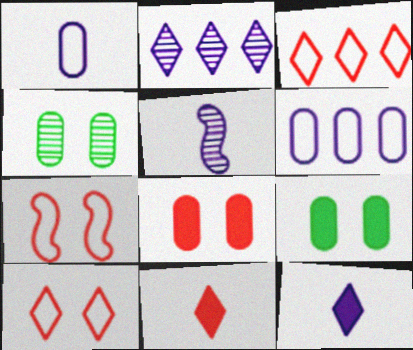[[1, 5, 12], 
[3, 5, 9]]